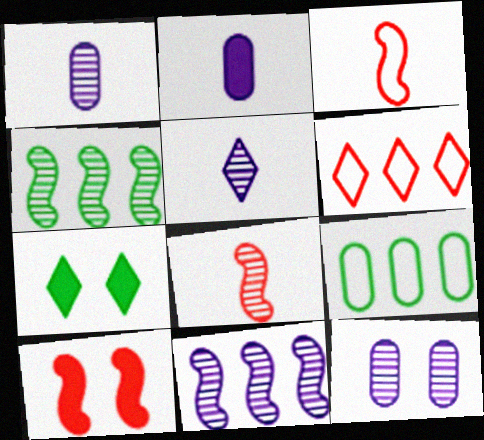[[5, 6, 7], 
[5, 9, 10], 
[5, 11, 12]]